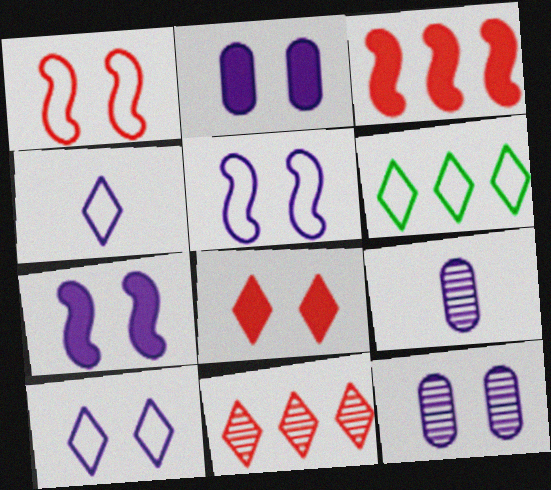[[7, 10, 12]]